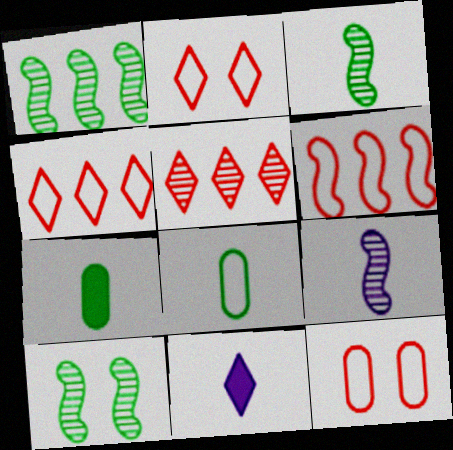[[1, 3, 10], 
[1, 11, 12]]